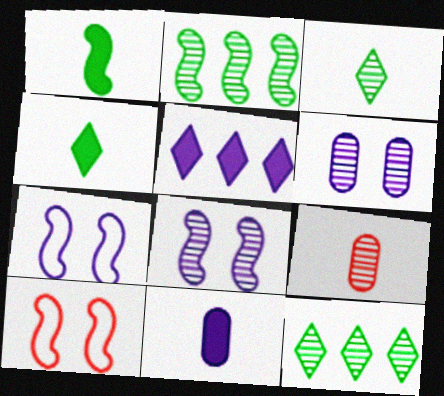[[8, 9, 12], 
[10, 11, 12]]